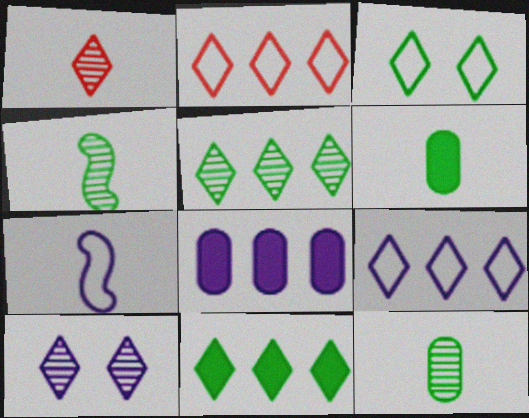[[1, 5, 10], 
[1, 6, 7], 
[7, 8, 10]]